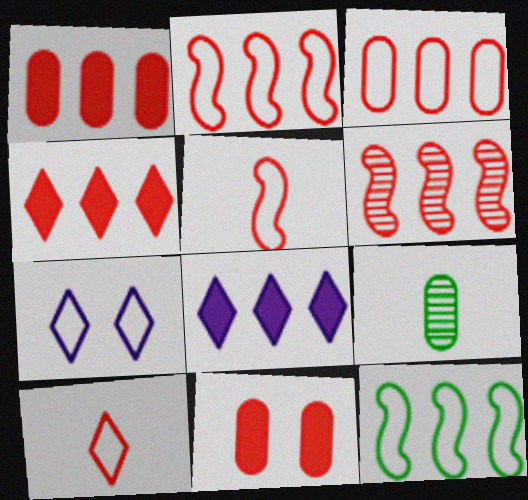[[3, 4, 6], 
[6, 10, 11]]